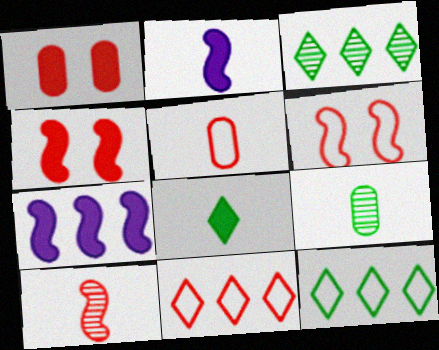[[1, 7, 8], 
[1, 10, 11], 
[5, 6, 11]]